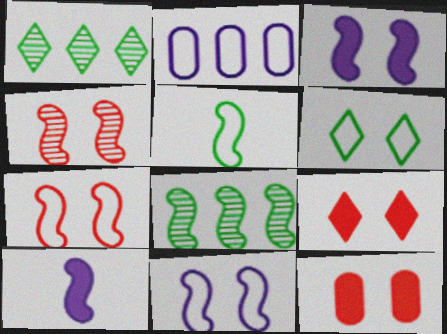[[7, 8, 10]]